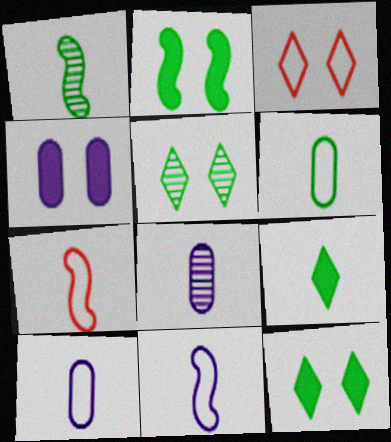[[1, 6, 9], 
[7, 8, 9]]